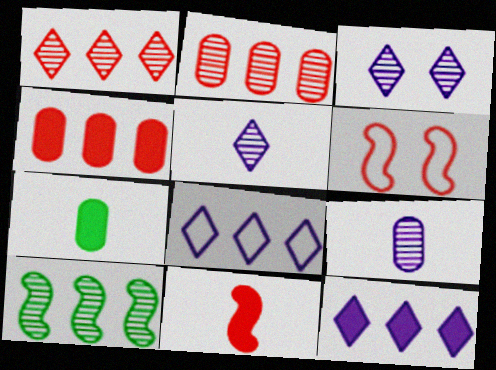[[4, 8, 10]]